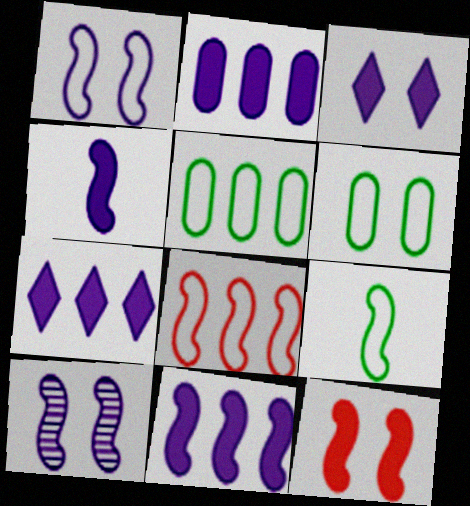[[1, 8, 9], 
[2, 3, 4], 
[2, 7, 11]]